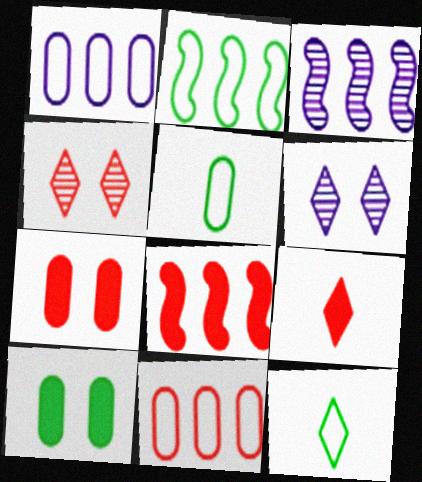[[2, 3, 8], 
[3, 7, 12], 
[5, 6, 8], 
[7, 8, 9]]